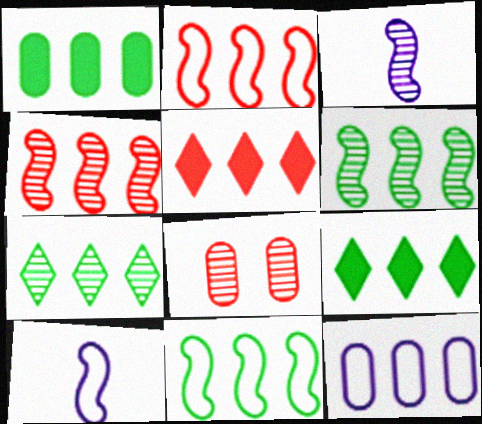[[1, 7, 11], 
[3, 7, 8], 
[4, 9, 12], 
[5, 6, 12], 
[8, 9, 10]]